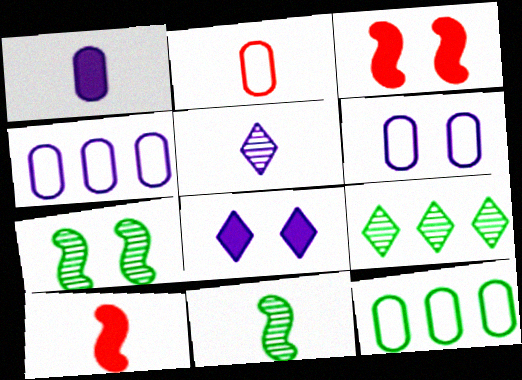[[2, 6, 12], 
[3, 5, 12], 
[6, 9, 10]]